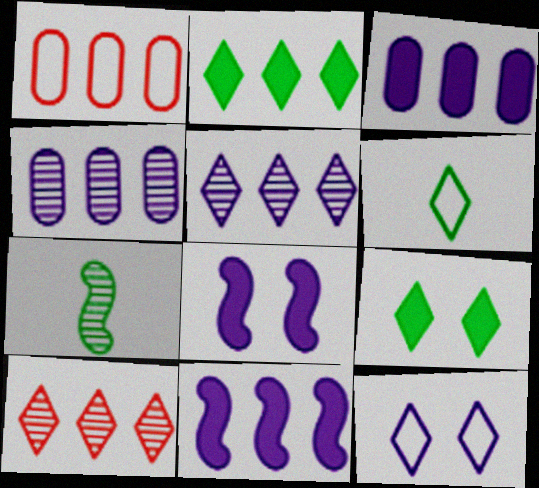[]